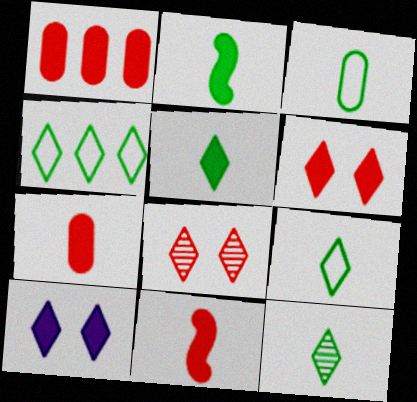[[1, 2, 10], 
[1, 6, 11], 
[2, 3, 12], 
[5, 9, 12]]